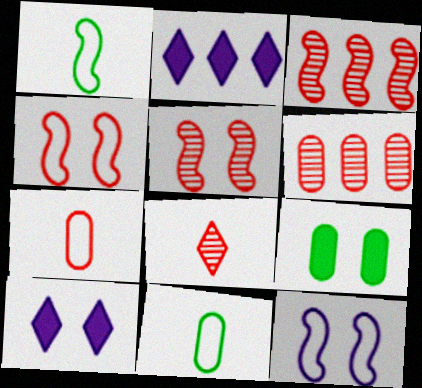[[1, 6, 10], 
[2, 5, 11], 
[3, 10, 11], 
[5, 6, 8]]